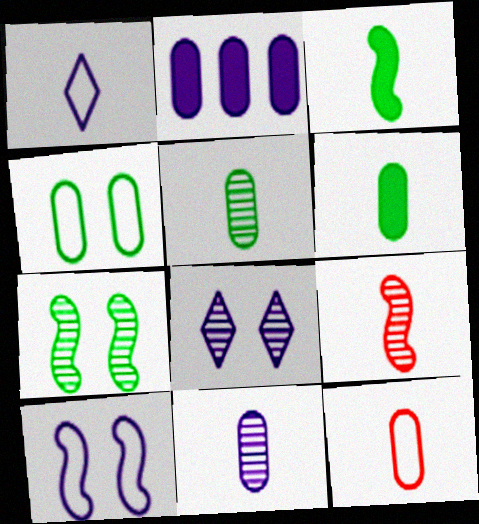[[1, 6, 9], 
[6, 11, 12]]